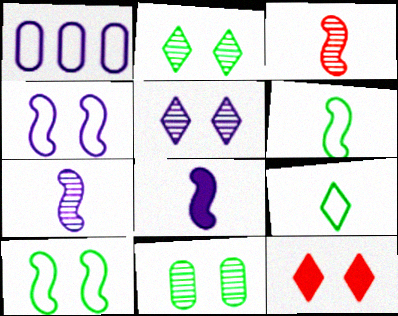[[1, 5, 8], 
[3, 6, 8], 
[4, 11, 12]]